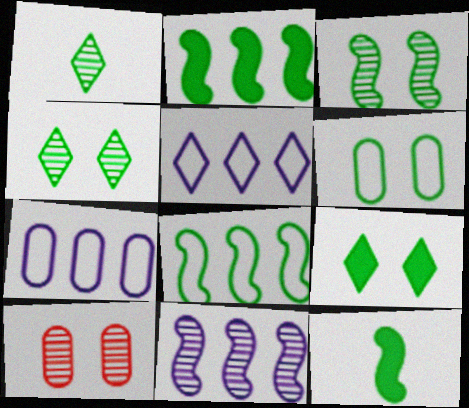[[1, 2, 6], 
[1, 10, 11], 
[3, 6, 9], 
[3, 8, 12], 
[5, 10, 12]]